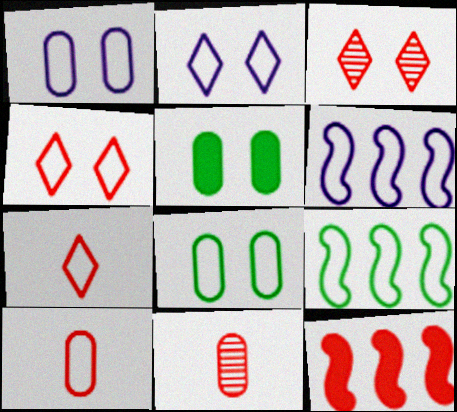[[1, 7, 9], 
[2, 9, 10], 
[3, 10, 12], 
[4, 11, 12], 
[6, 7, 8]]